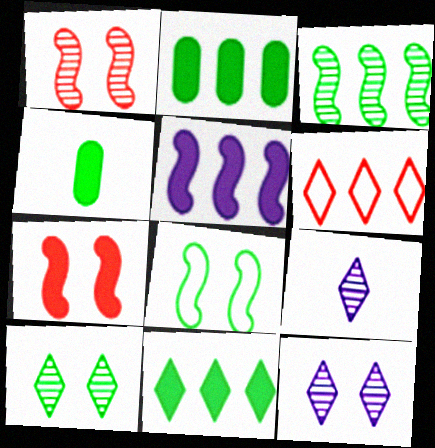[]